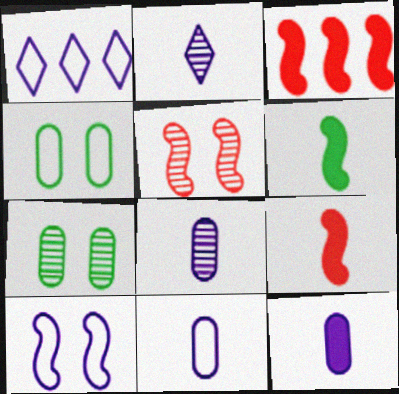[[1, 7, 9], 
[1, 10, 11], 
[2, 3, 4], 
[8, 11, 12]]